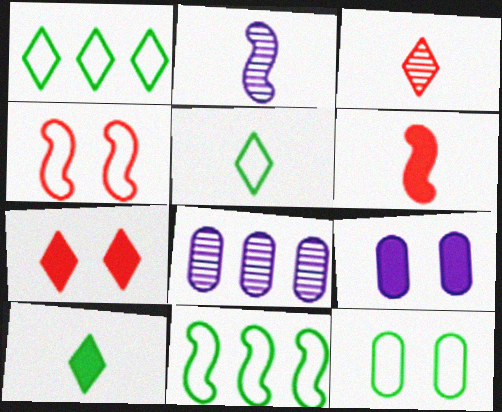[[3, 9, 11], 
[4, 8, 10], 
[5, 11, 12]]